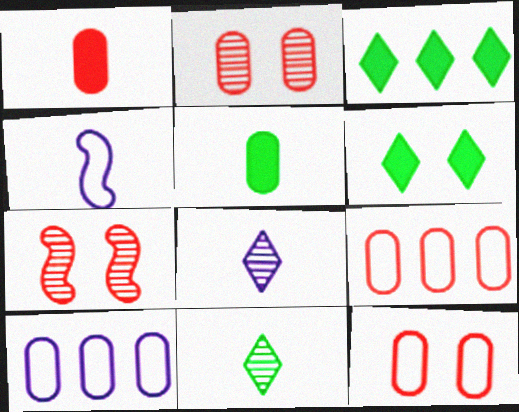[[1, 2, 9], 
[1, 4, 11], 
[2, 3, 4], 
[2, 5, 10]]